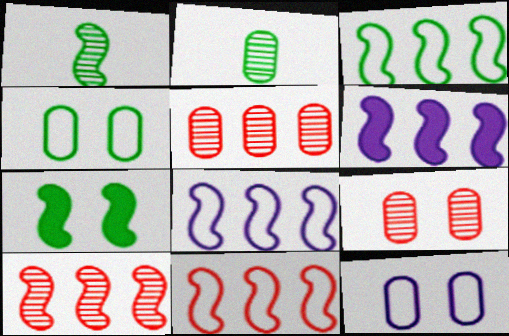[[1, 3, 7], 
[3, 6, 10], 
[3, 8, 11]]